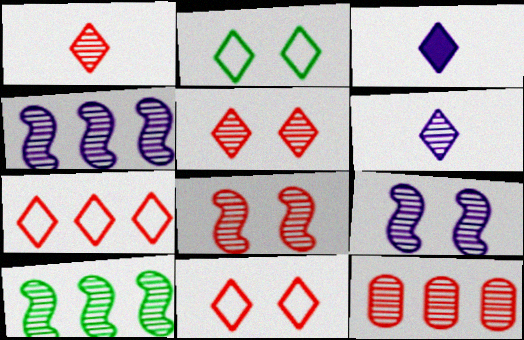[[1, 8, 12]]